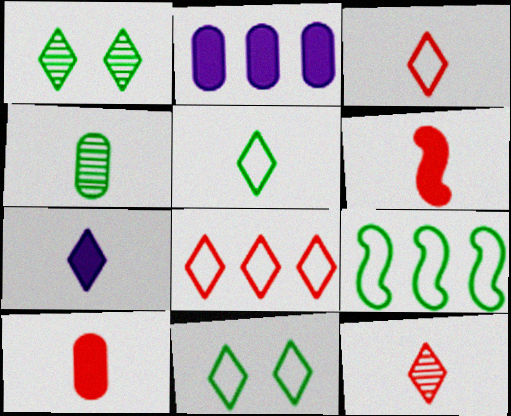[[1, 7, 8], 
[5, 7, 12]]